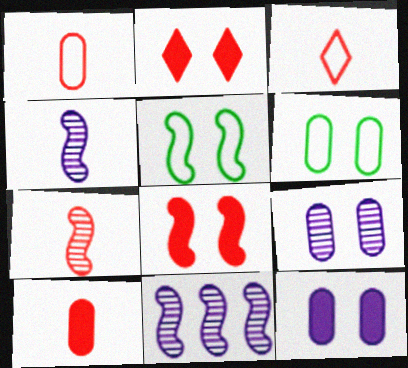[[2, 5, 9], 
[3, 7, 10]]